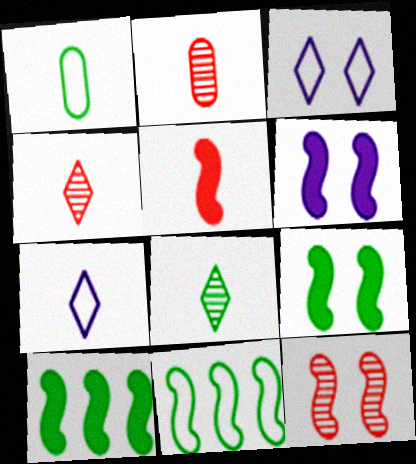[[2, 3, 10], 
[5, 6, 10]]